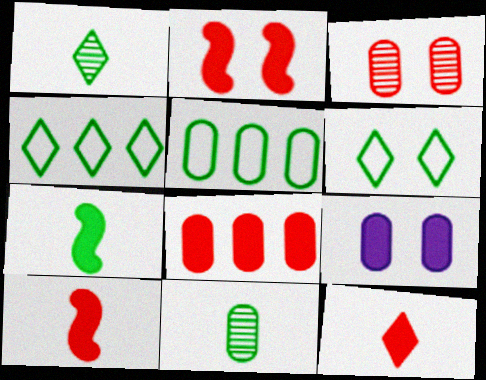[[2, 8, 12]]